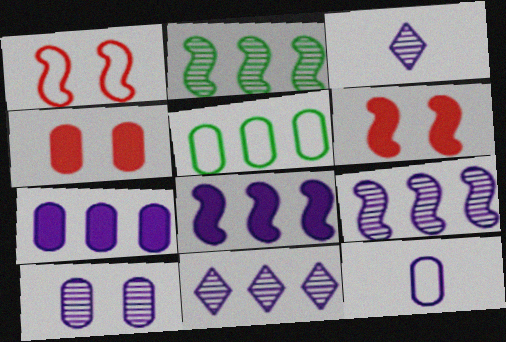[[3, 5, 6], 
[3, 9, 10], 
[7, 10, 12]]